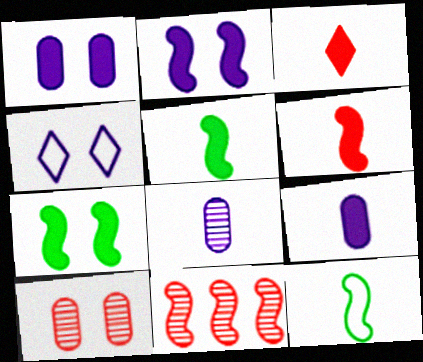[[2, 11, 12], 
[3, 5, 9], 
[3, 8, 12], 
[4, 7, 10]]